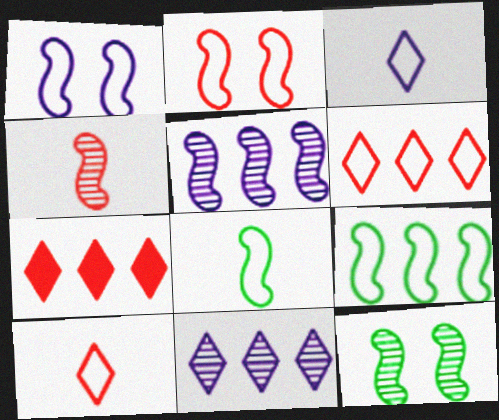[[4, 5, 12]]